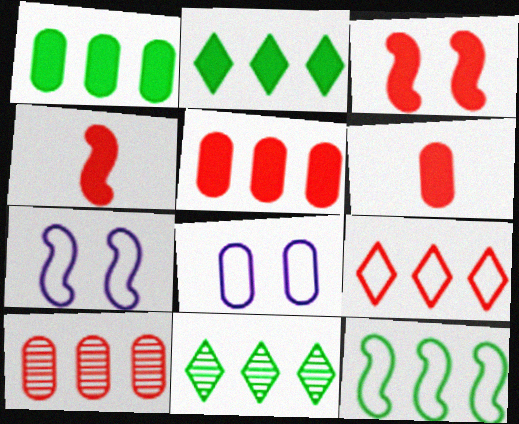[[1, 11, 12], 
[4, 8, 11], 
[6, 7, 11]]